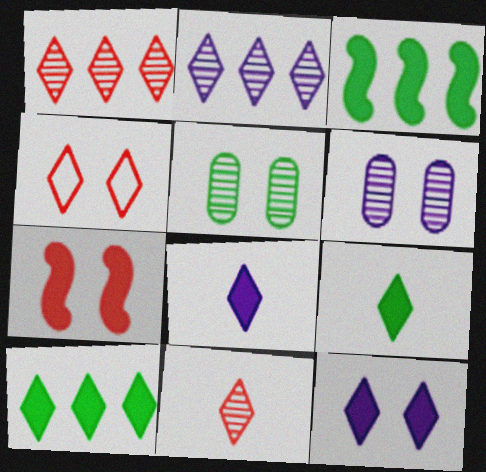[[2, 4, 9]]